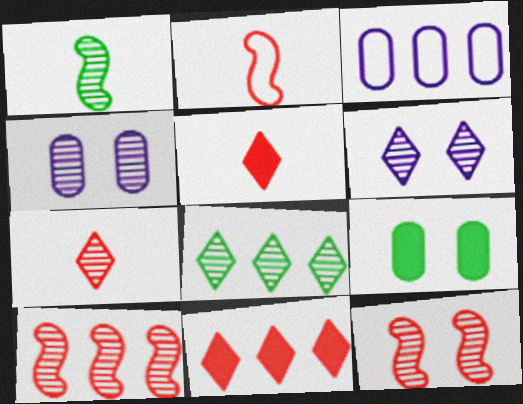[[6, 7, 8]]